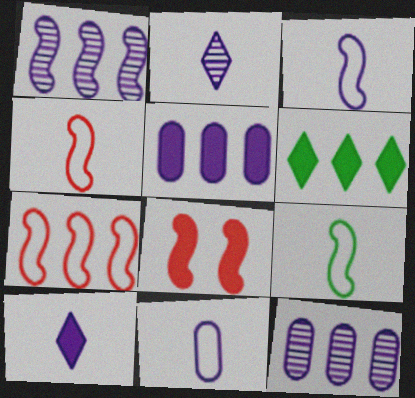[[1, 8, 9], 
[3, 4, 9], 
[6, 7, 12]]